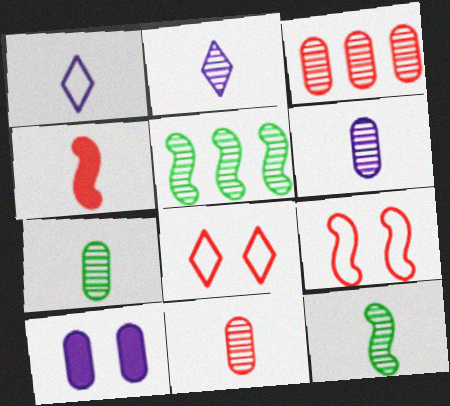[[1, 4, 7], 
[2, 11, 12], 
[3, 4, 8], 
[6, 7, 11]]